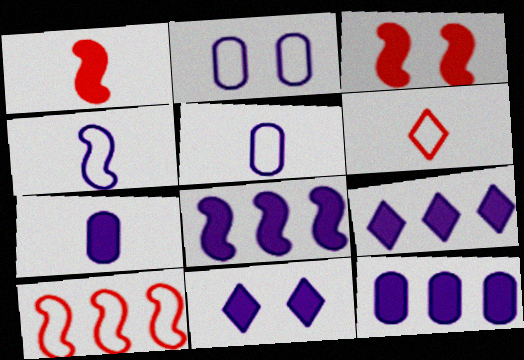[[7, 8, 11], 
[8, 9, 12]]